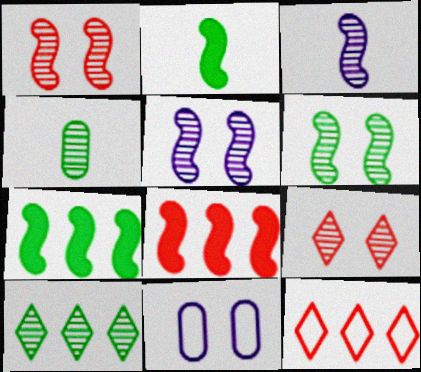[[1, 5, 6], 
[4, 6, 10]]